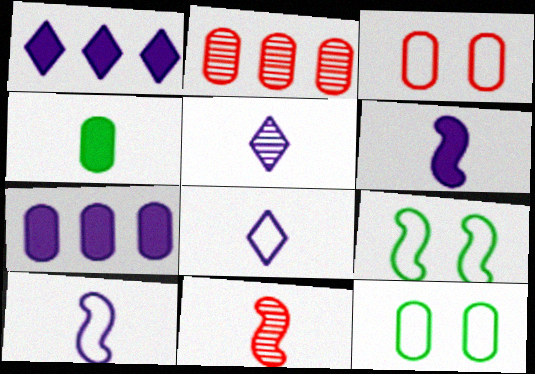[[1, 11, 12], 
[4, 8, 11]]